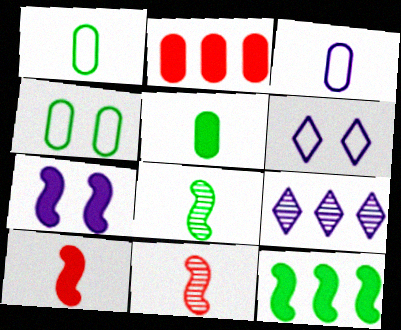[[2, 6, 8], 
[3, 7, 9], 
[4, 9, 10], 
[7, 10, 12]]